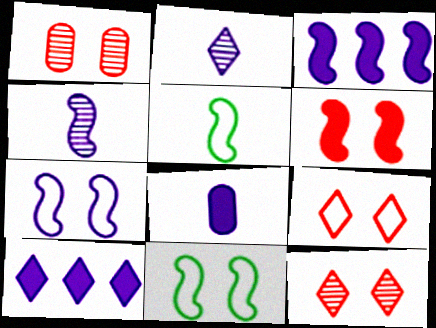[[1, 5, 10], 
[1, 6, 9], 
[3, 4, 7]]